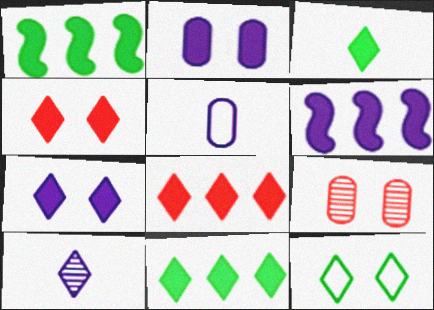[[3, 7, 8], 
[8, 10, 12]]